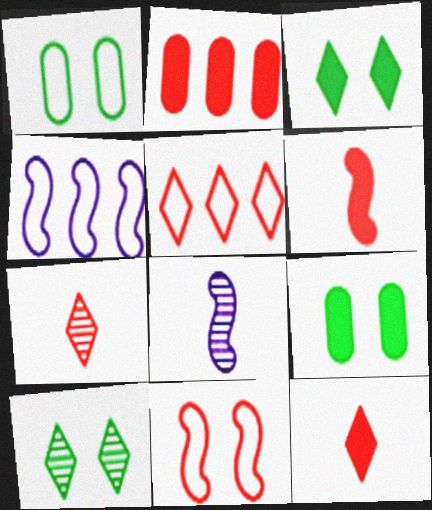[[2, 7, 11], 
[4, 7, 9], 
[5, 8, 9]]